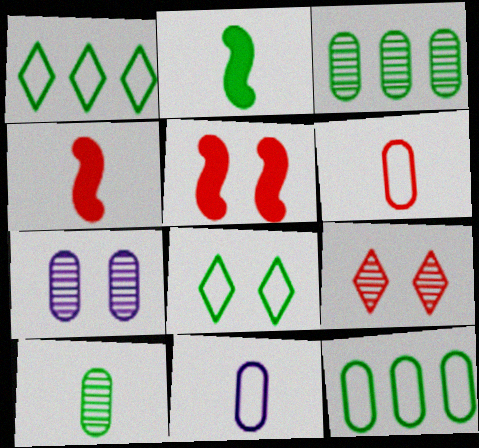[[1, 4, 7], 
[2, 3, 8], 
[5, 7, 8]]